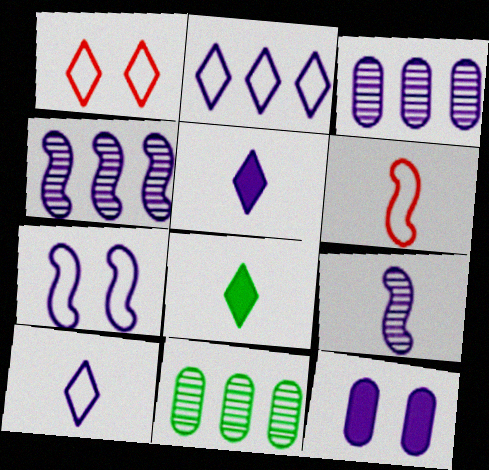[[2, 9, 12], 
[3, 5, 7], 
[4, 10, 12]]